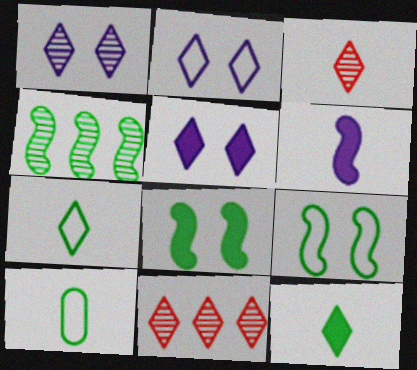[[1, 2, 5], 
[2, 11, 12], 
[3, 6, 10], 
[5, 7, 11]]